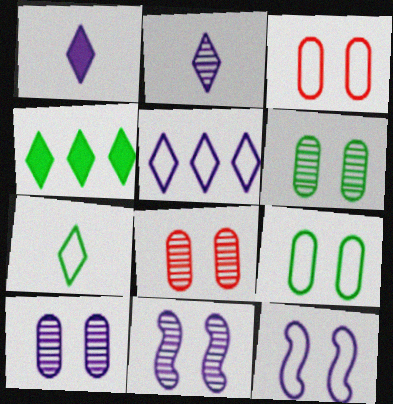[[6, 8, 10]]